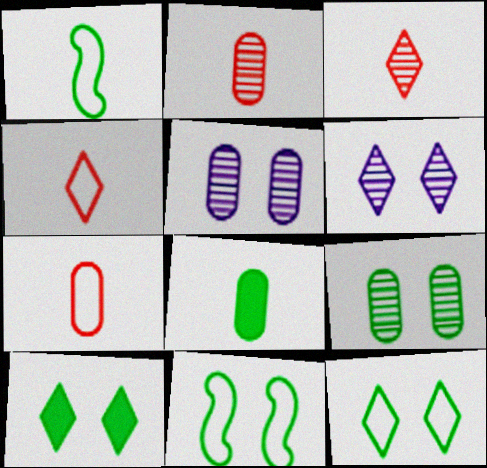[[9, 10, 11]]